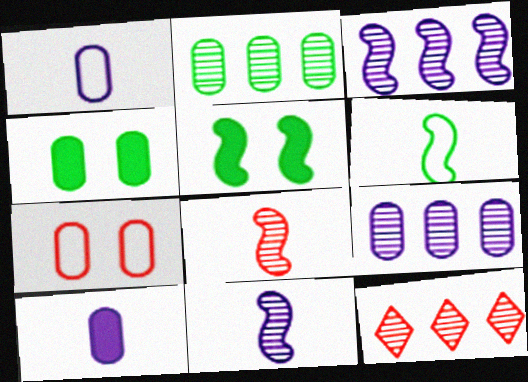[[1, 5, 12], 
[2, 3, 12], 
[2, 7, 10]]